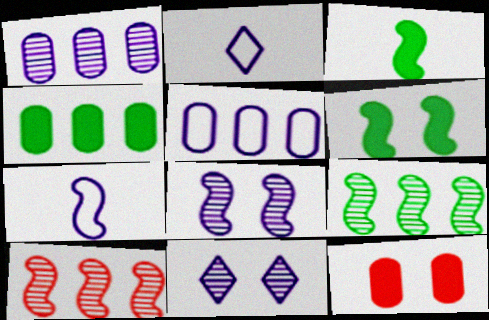[[2, 9, 12], 
[6, 7, 10]]